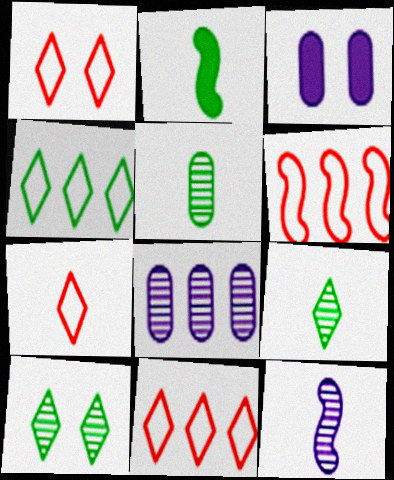[[1, 2, 8], 
[1, 7, 11], 
[3, 6, 9]]